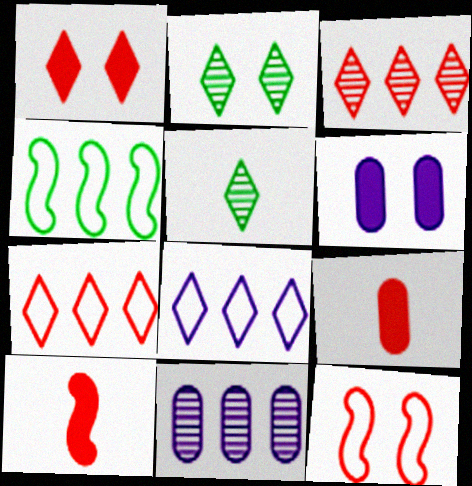[[1, 5, 8], 
[2, 6, 12], 
[3, 9, 12]]